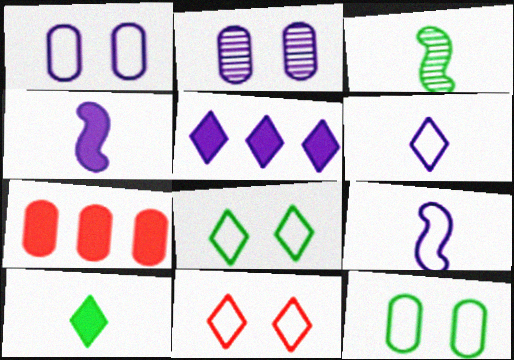[[2, 5, 9]]